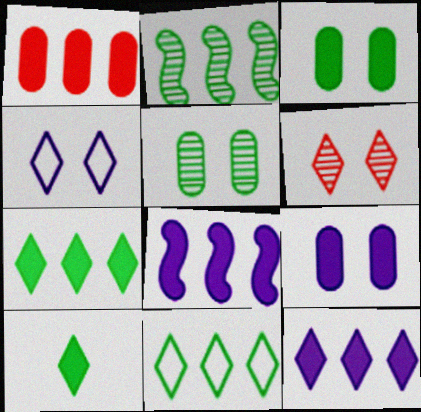[[1, 7, 8]]